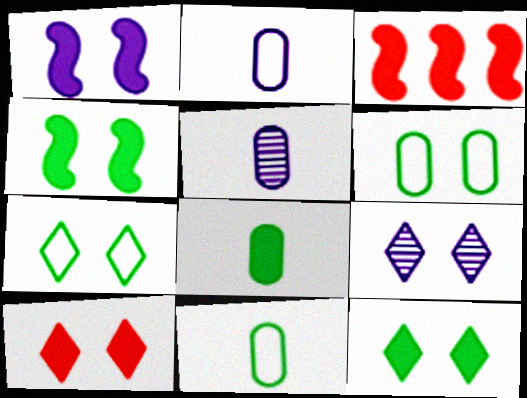[[3, 5, 7], 
[3, 9, 11], 
[7, 9, 10]]